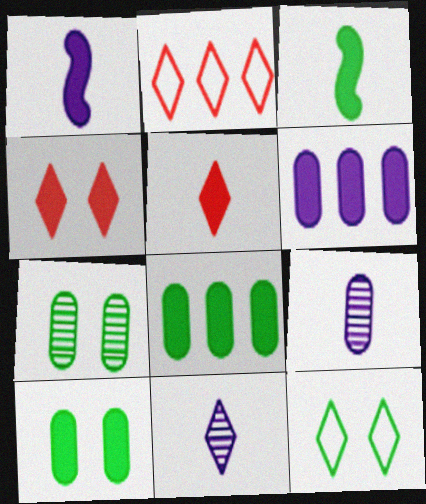[[1, 2, 7], 
[1, 4, 8], 
[3, 4, 6]]